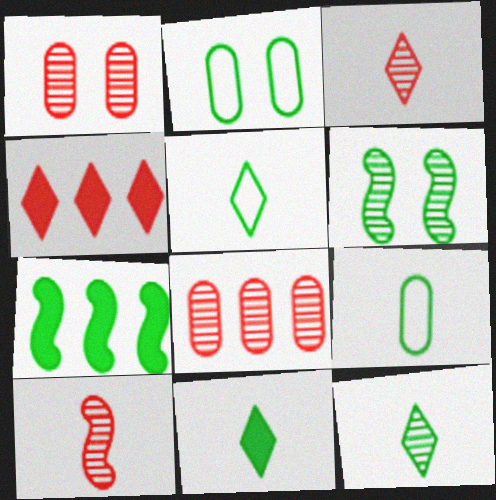[[2, 7, 12], 
[5, 11, 12]]